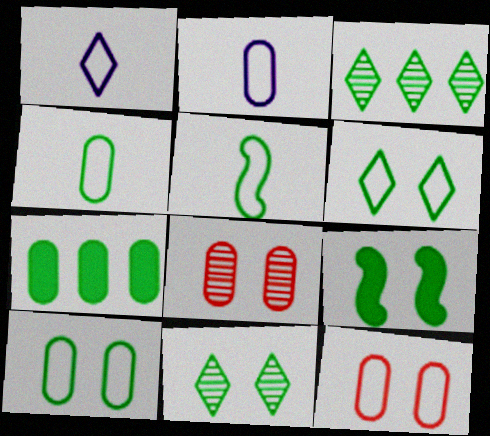[[2, 7, 8], 
[3, 4, 9], 
[5, 7, 11], 
[9, 10, 11]]